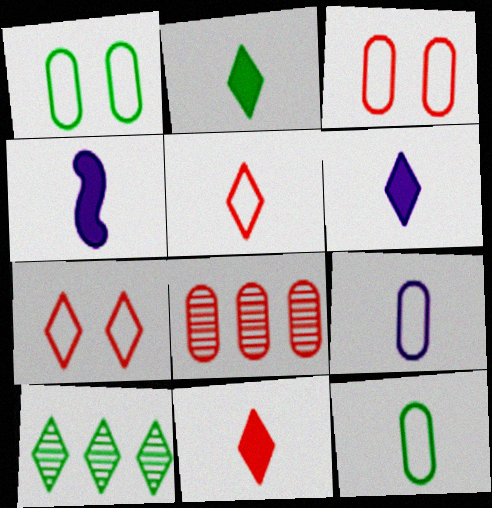[[2, 6, 11], 
[3, 4, 10], 
[6, 7, 10]]